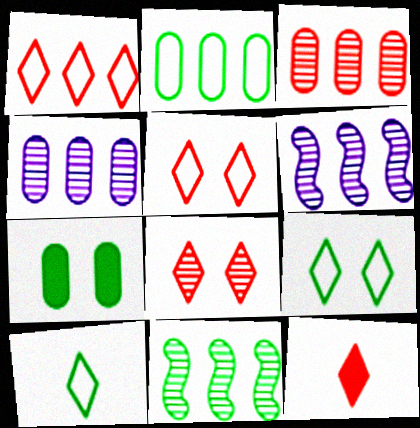[[1, 8, 12], 
[7, 10, 11]]